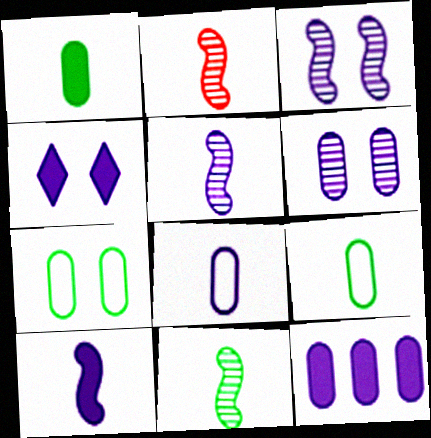[[2, 5, 11], 
[4, 10, 12], 
[6, 8, 12]]